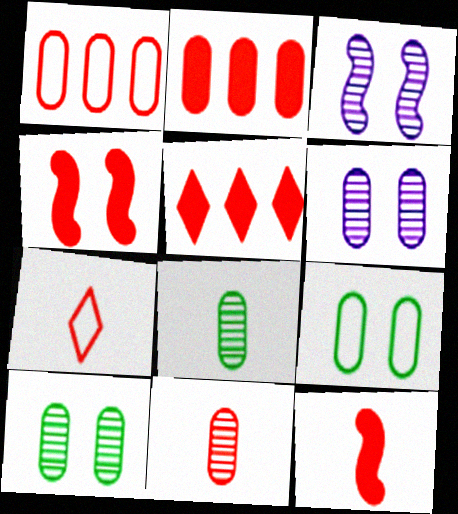[[7, 11, 12]]